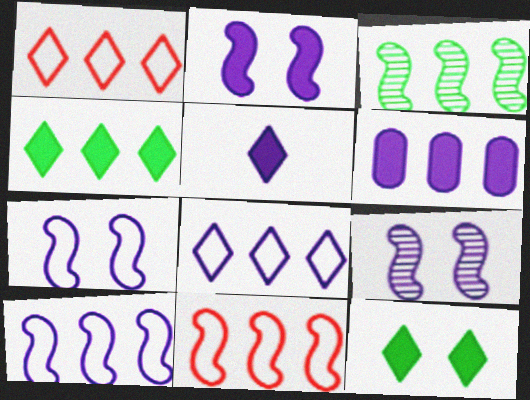[[1, 3, 6], 
[2, 5, 6], 
[2, 7, 9]]